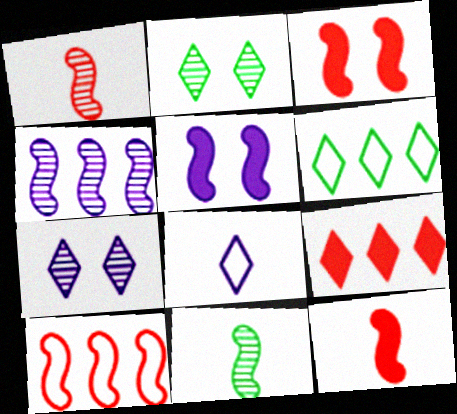[[1, 3, 10], 
[2, 8, 9], 
[5, 10, 11]]